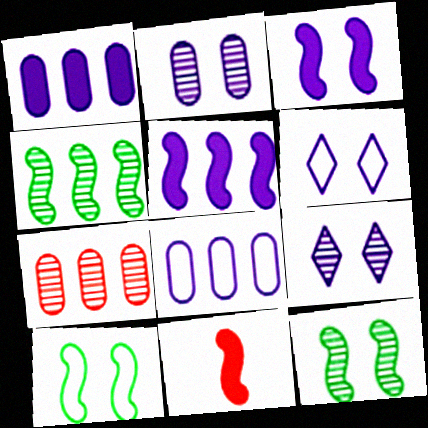[[2, 3, 6]]